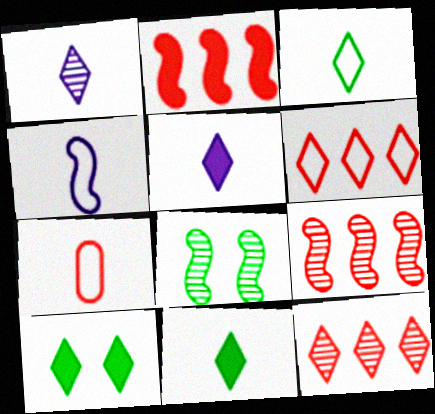[[1, 6, 10], 
[2, 4, 8], 
[3, 4, 7]]